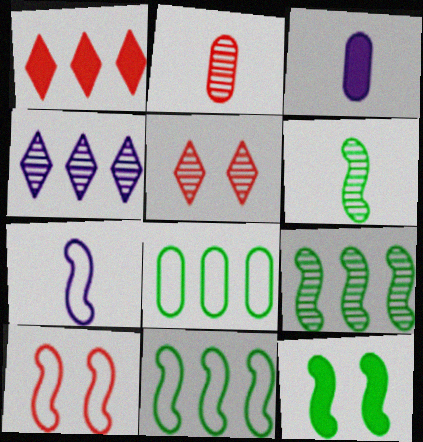[[1, 2, 10], 
[1, 3, 12], 
[3, 5, 11], 
[6, 11, 12], 
[7, 10, 11]]